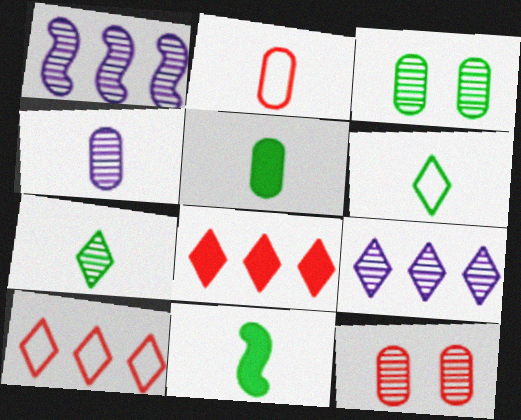[[1, 7, 12], 
[2, 4, 5]]